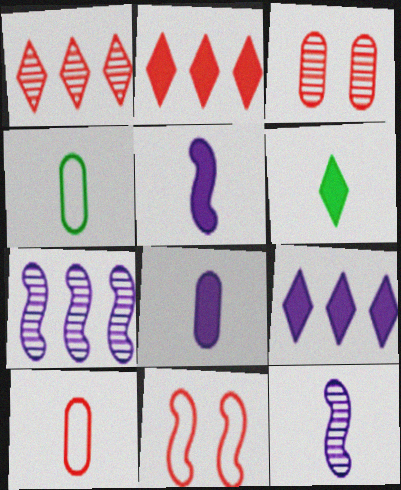[[6, 10, 12]]